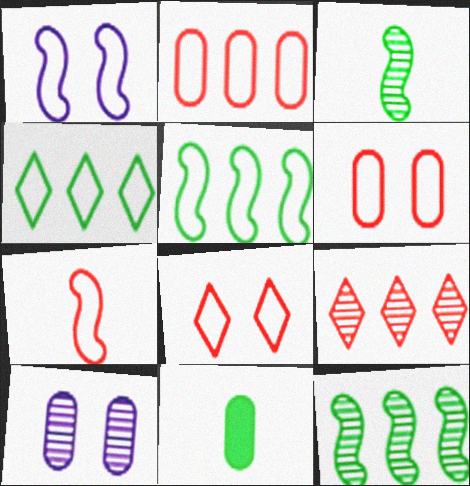[[1, 5, 7], 
[1, 9, 11], 
[2, 7, 8], 
[2, 10, 11], 
[3, 9, 10]]